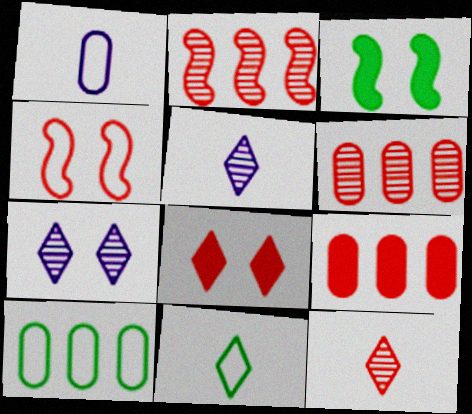[[4, 9, 12]]